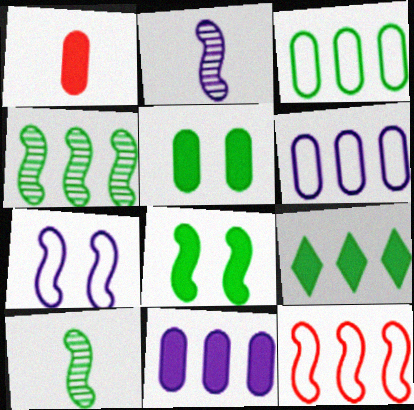[[1, 5, 11], 
[2, 8, 12], 
[3, 4, 9]]